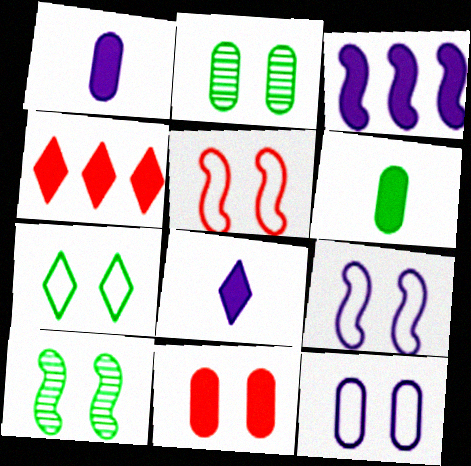[[2, 11, 12], 
[5, 7, 12]]